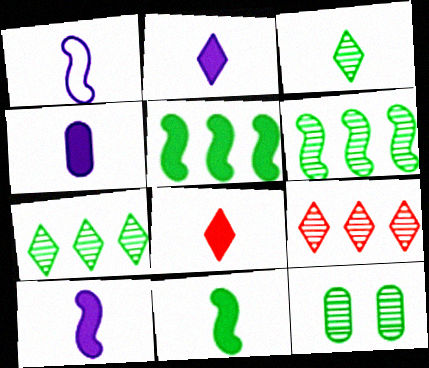[[2, 4, 10], 
[3, 6, 12], 
[4, 8, 11]]